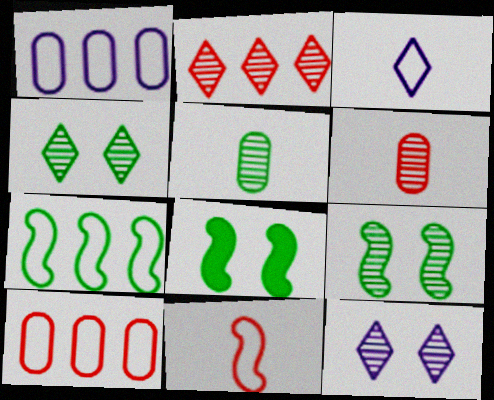[]